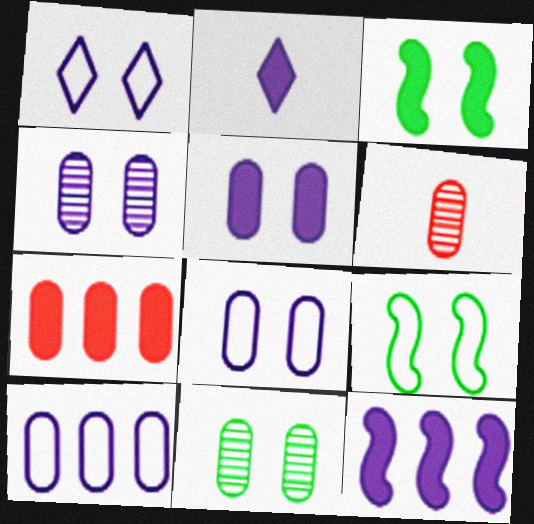[[2, 3, 7], 
[2, 5, 12], 
[4, 5, 8]]